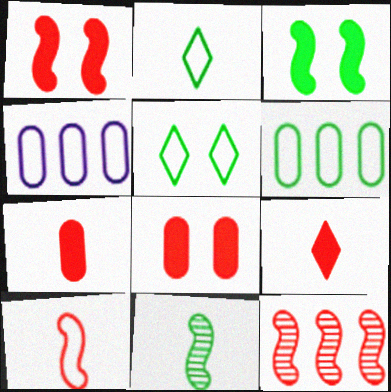[[1, 10, 12], 
[4, 5, 10]]